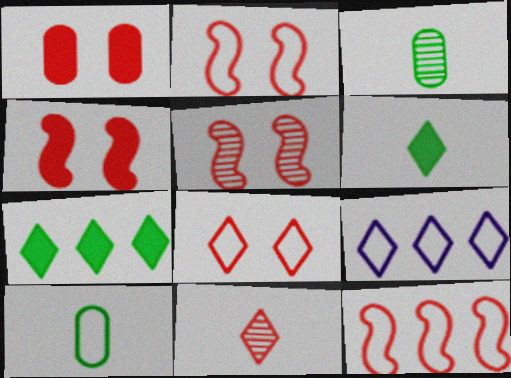[[1, 5, 8], 
[1, 11, 12], 
[2, 4, 5], 
[2, 9, 10], 
[3, 4, 9]]